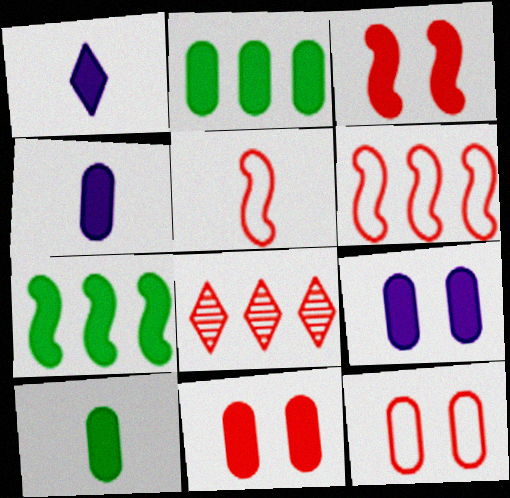[[1, 2, 3], 
[1, 7, 11], 
[2, 4, 11], 
[5, 8, 11]]